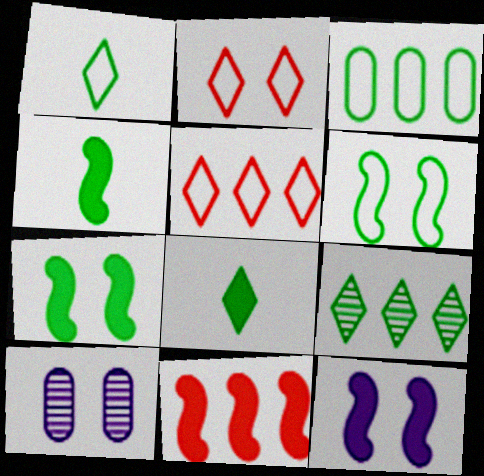[[1, 3, 6], 
[1, 10, 11], 
[2, 7, 10], 
[4, 5, 10], 
[4, 11, 12]]